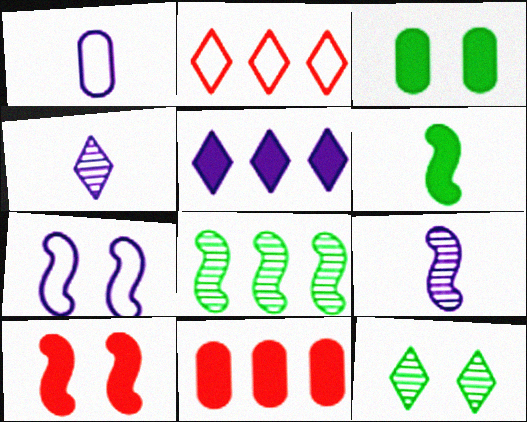[[2, 3, 9]]